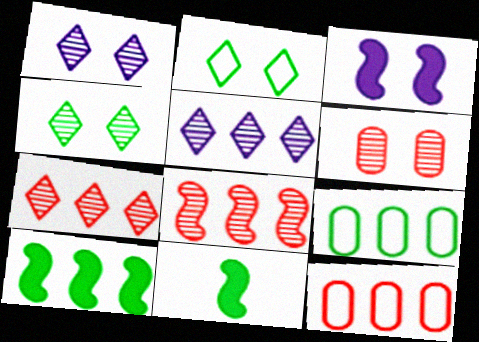[[1, 11, 12], 
[2, 3, 6], 
[4, 9, 11], 
[5, 10, 12]]